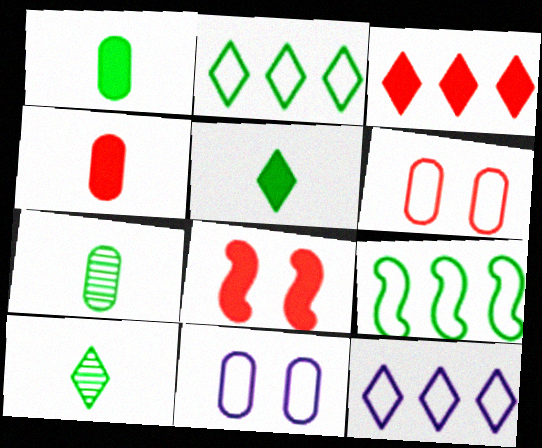[[3, 4, 8], 
[7, 8, 12]]